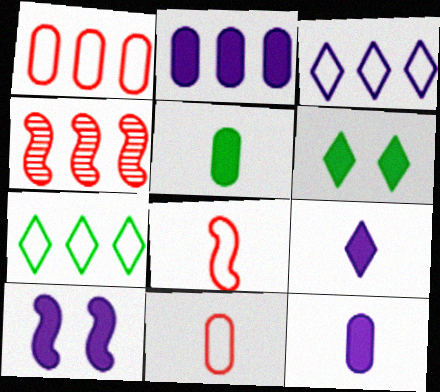[[2, 4, 7], 
[2, 9, 10]]